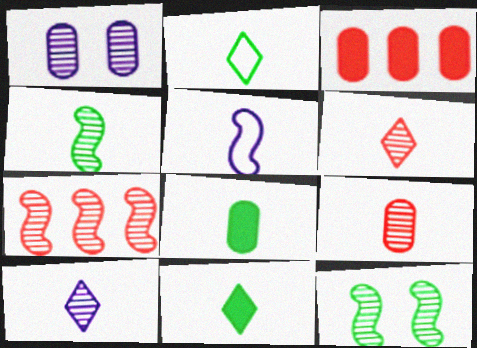[[2, 4, 8], 
[4, 9, 10], 
[5, 6, 8], 
[5, 9, 11]]